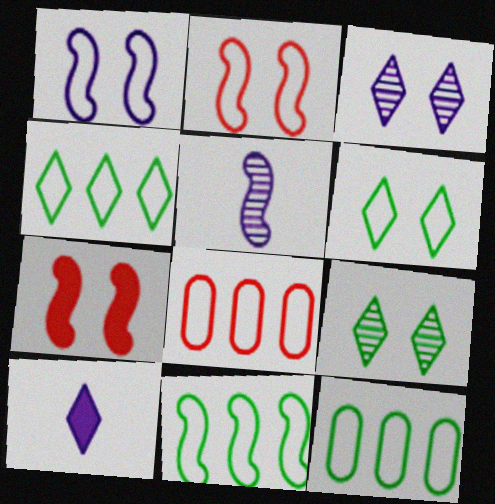[[4, 11, 12], 
[5, 7, 11]]